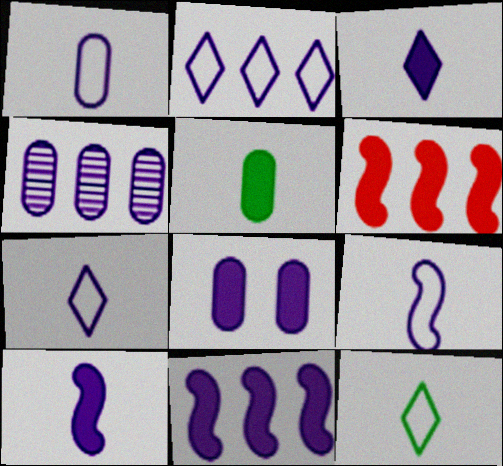[[1, 4, 8], 
[1, 7, 9], 
[2, 4, 11], 
[3, 8, 11]]